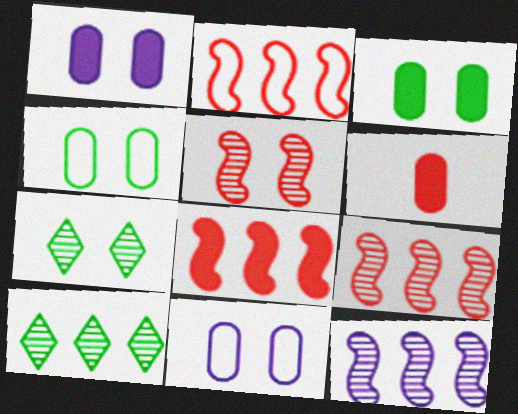[[2, 8, 9]]